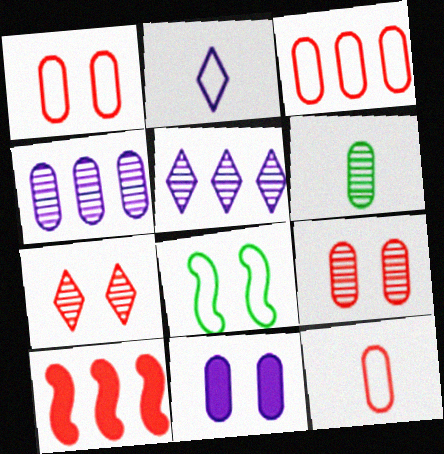[[1, 3, 12], 
[2, 3, 8], 
[3, 6, 11], 
[4, 6, 9], 
[7, 8, 11], 
[7, 10, 12]]